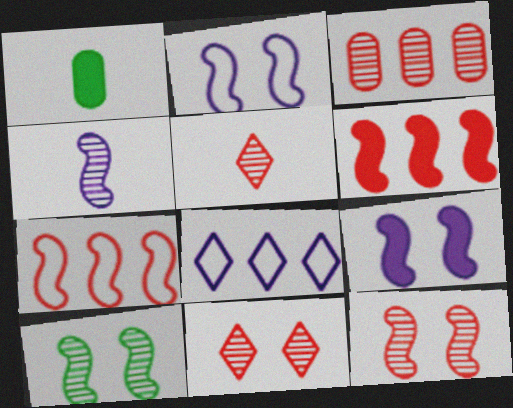[[1, 8, 12], 
[3, 5, 12]]